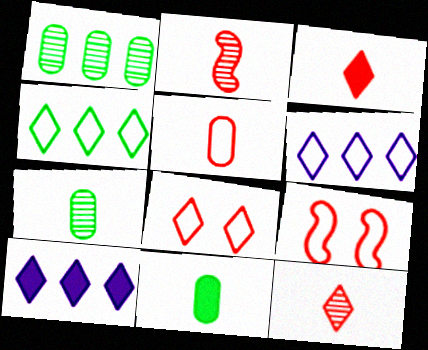[[2, 3, 5], 
[7, 9, 10]]